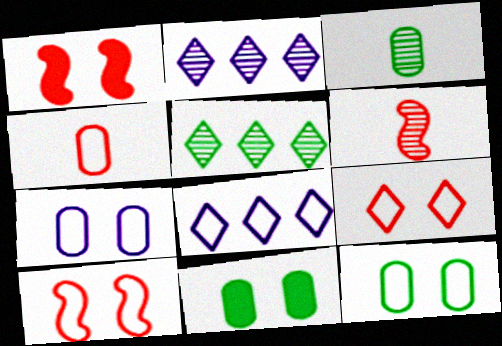[[1, 3, 8], 
[6, 8, 11]]